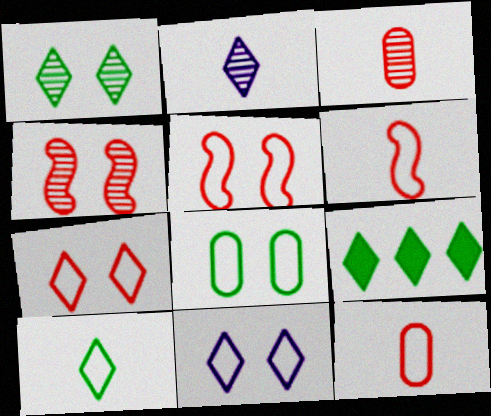[[1, 9, 10], 
[2, 7, 9], 
[5, 8, 11]]